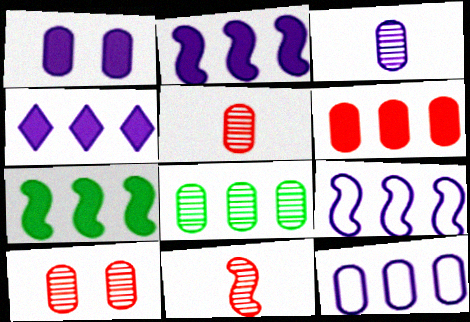[[1, 3, 12], 
[3, 8, 10], 
[4, 6, 7], 
[6, 8, 12]]